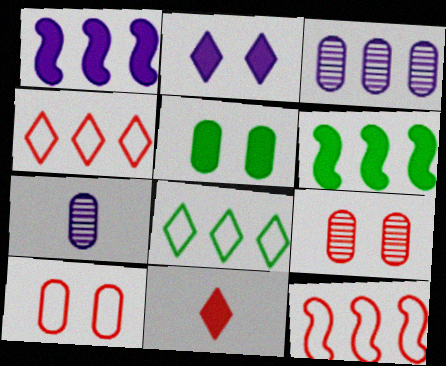[[1, 5, 11], 
[3, 4, 6], 
[9, 11, 12]]